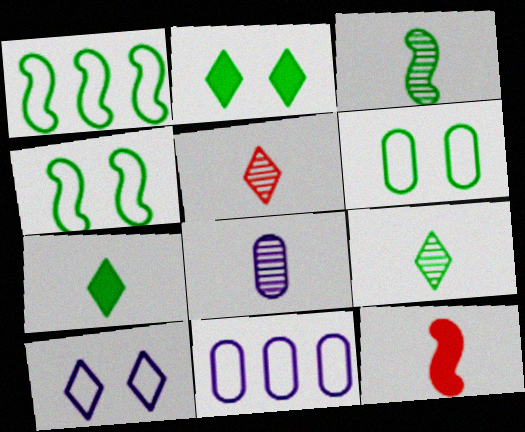[[3, 5, 8]]